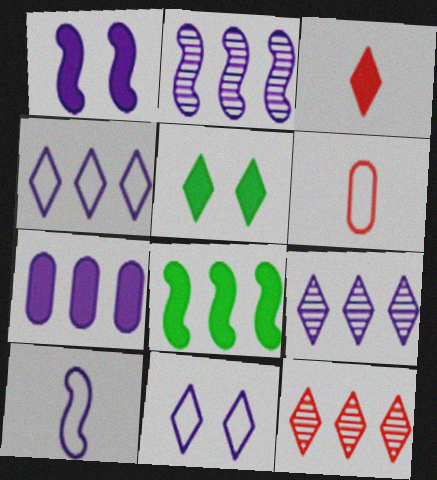[[1, 2, 10], 
[2, 4, 7], 
[2, 5, 6]]